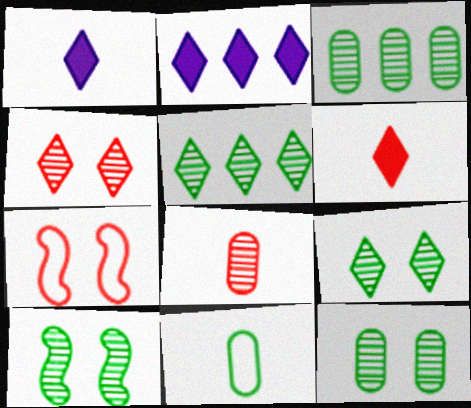[[1, 3, 7], 
[9, 10, 12]]